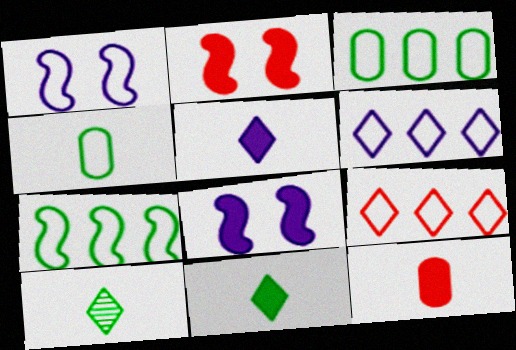[[1, 4, 9]]